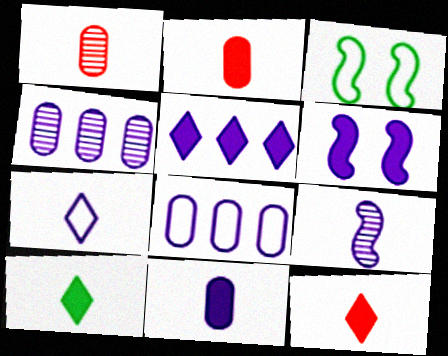[[1, 3, 5], 
[3, 4, 12], 
[4, 6, 7], 
[5, 6, 11], 
[7, 9, 11]]